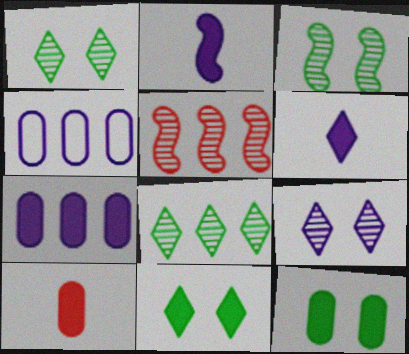[[2, 4, 9], 
[7, 10, 12]]